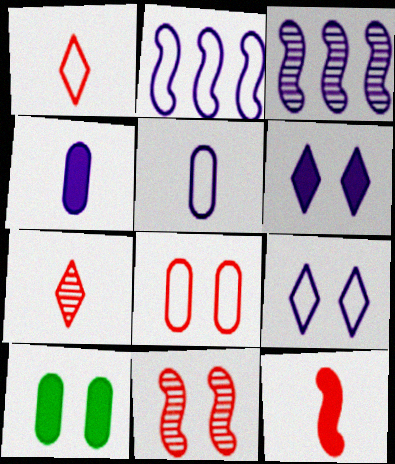[[1, 3, 10], 
[2, 5, 9], 
[2, 7, 10], 
[3, 4, 9], 
[3, 5, 6], 
[9, 10, 11]]